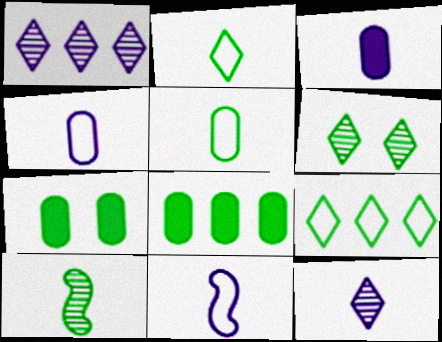[[3, 11, 12], 
[7, 9, 10]]